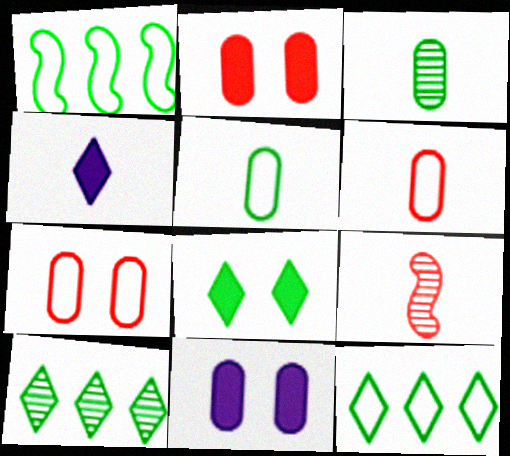[[1, 3, 8], 
[4, 5, 9], 
[9, 11, 12]]